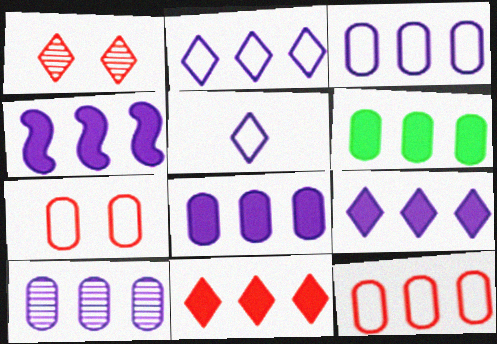[[2, 4, 10], 
[3, 8, 10], 
[4, 6, 11], 
[4, 8, 9], 
[6, 10, 12]]